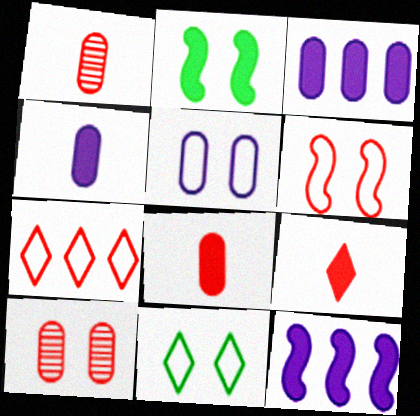[[1, 11, 12], 
[2, 3, 9], 
[5, 6, 11]]